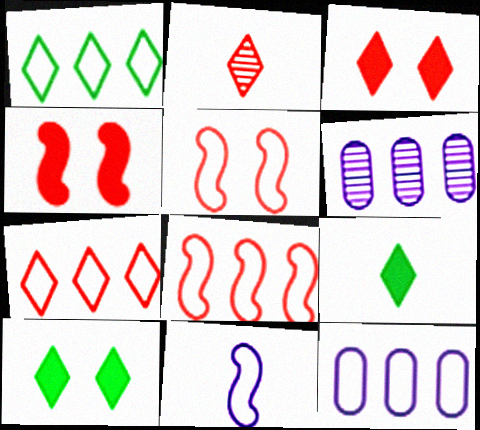[[1, 8, 12], 
[2, 3, 7], 
[5, 6, 9]]